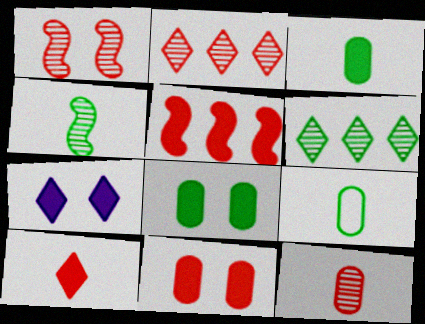[[1, 2, 12], 
[3, 5, 7], 
[5, 10, 11]]